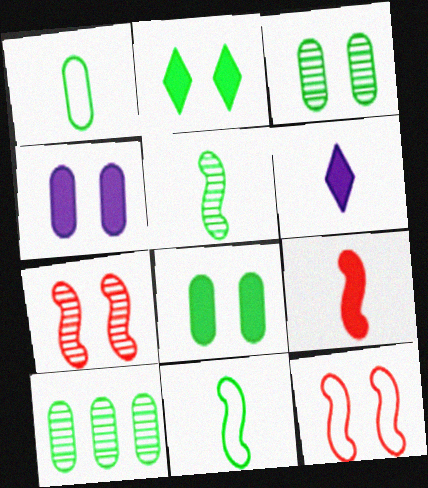[[1, 8, 10], 
[2, 10, 11], 
[6, 10, 12]]